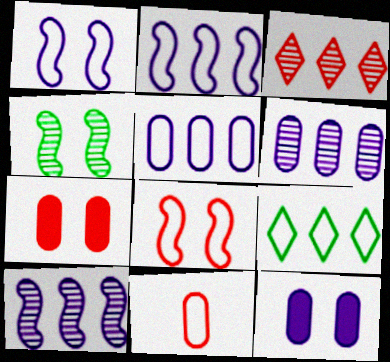[[1, 9, 11]]